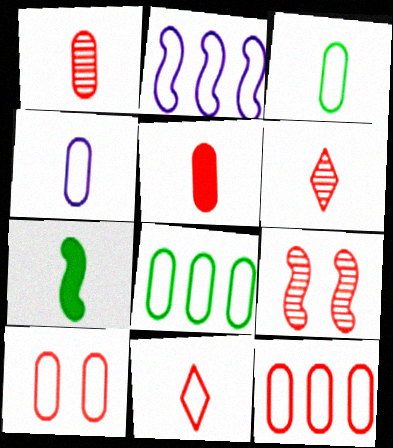[[2, 7, 9], 
[4, 6, 7], 
[4, 8, 10]]